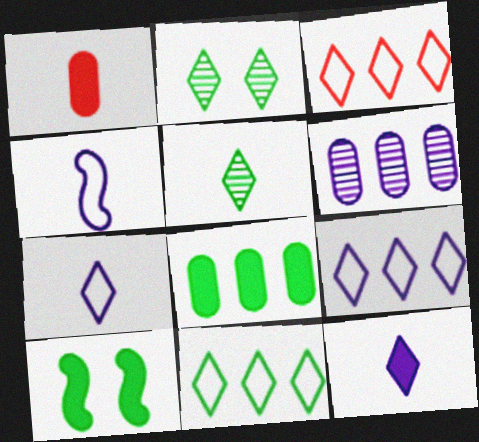[[1, 4, 5], 
[2, 3, 12], 
[3, 9, 11]]